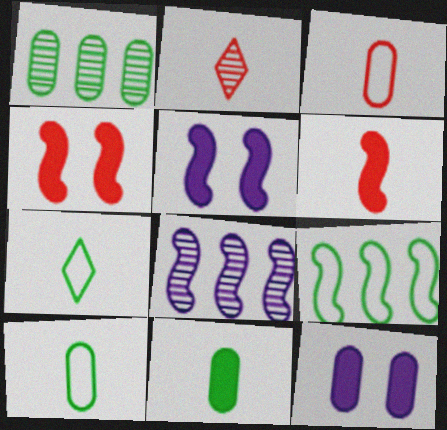[[1, 3, 12], 
[2, 3, 6], 
[2, 9, 12]]